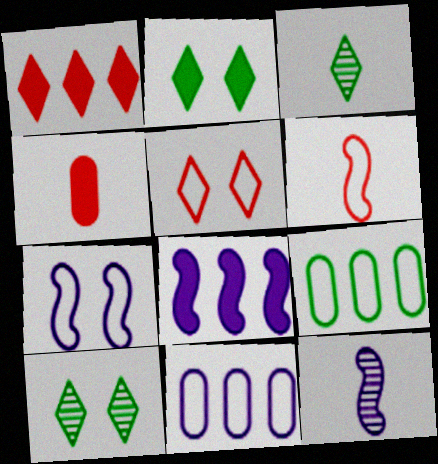[[2, 4, 8], 
[7, 8, 12]]